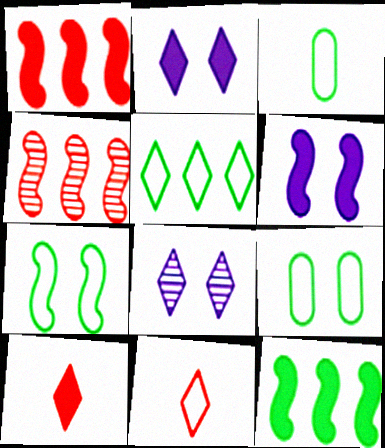[[1, 3, 8], 
[2, 3, 4], 
[3, 5, 7], 
[5, 8, 10]]